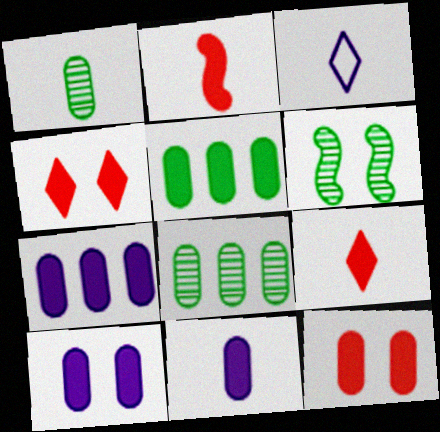[[1, 2, 3], 
[5, 11, 12], 
[7, 10, 11]]